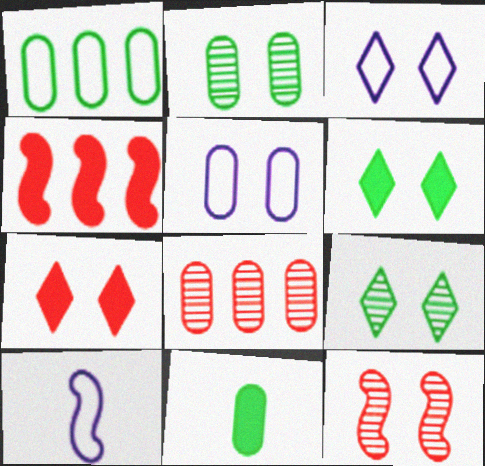[[1, 2, 11], 
[3, 7, 9], 
[5, 6, 12], 
[5, 8, 11], 
[6, 8, 10]]